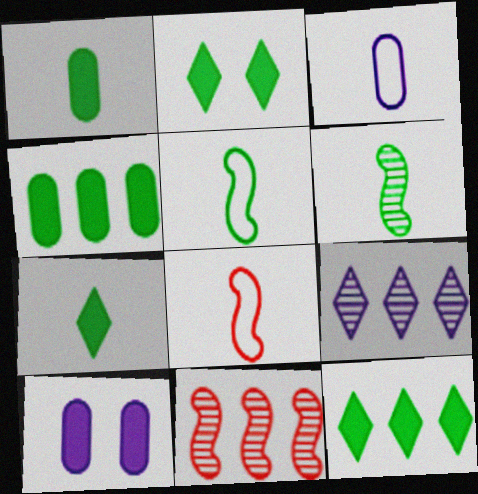[[2, 3, 11], 
[2, 7, 12]]